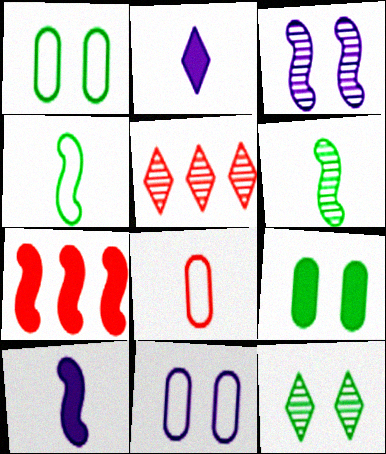[[1, 5, 10], 
[2, 6, 8], 
[2, 7, 9], 
[3, 4, 7]]